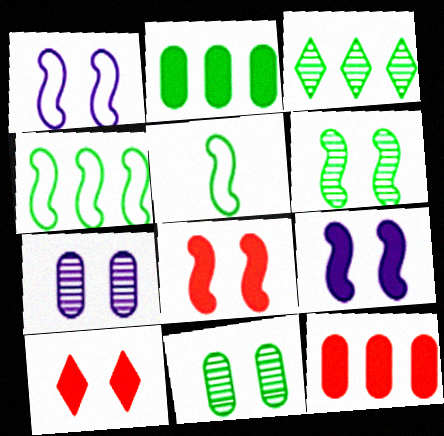[[1, 6, 8], 
[1, 10, 11], 
[2, 3, 4]]